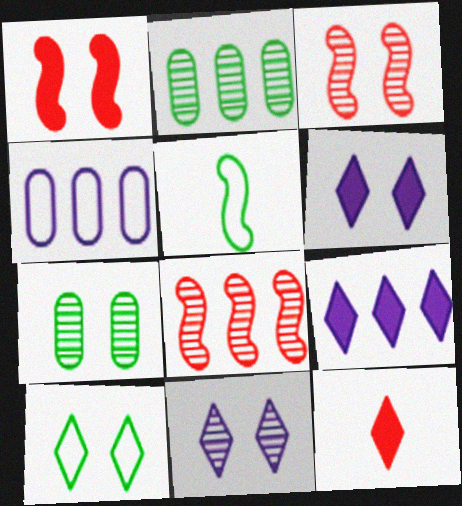[[3, 7, 11]]